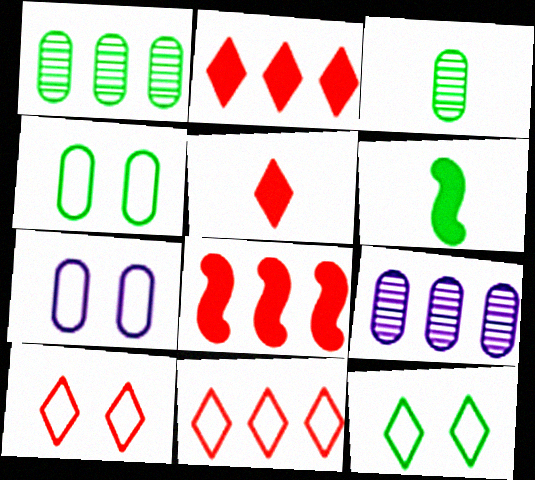[[1, 6, 12], 
[6, 9, 10]]